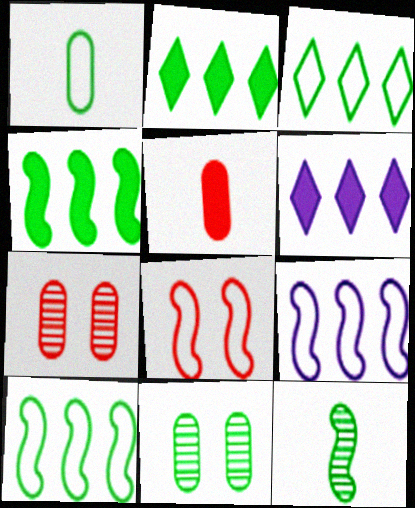[]